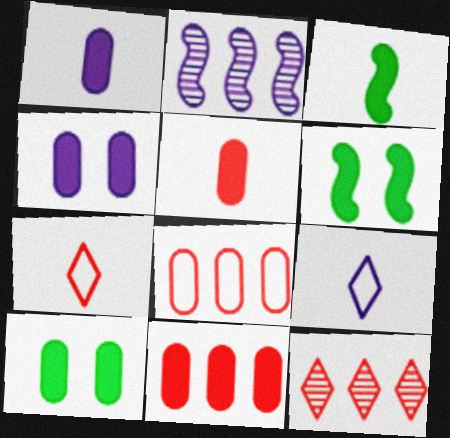[[1, 10, 11], 
[2, 4, 9], 
[2, 7, 10]]